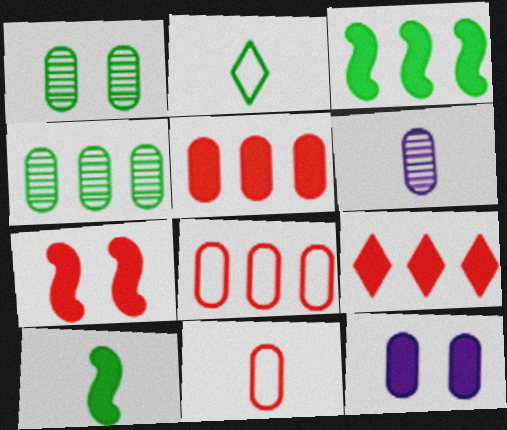[[1, 2, 3], 
[4, 11, 12], 
[9, 10, 12]]